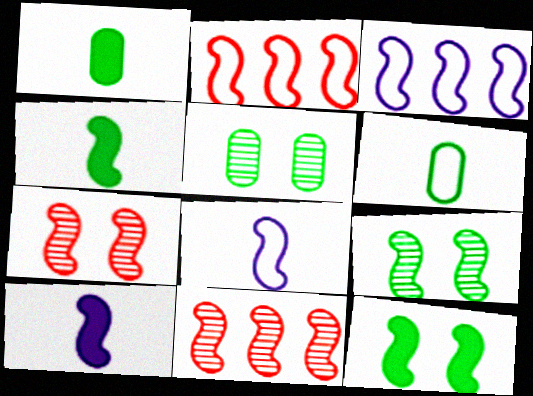[[2, 9, 10], 
[3, 4, 7], 
[8, 11, 12]]